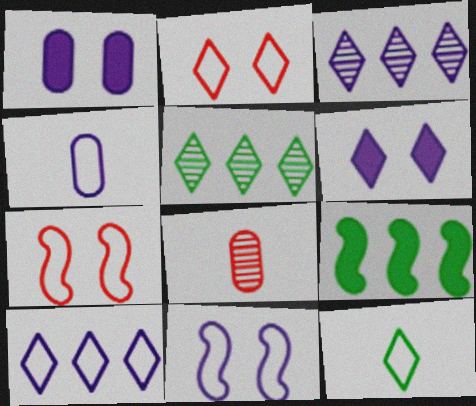[[2, 10, 12], 
[4, 10, 11]]